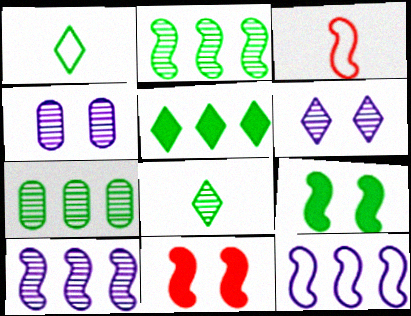[[1, 7, 9], 
[3, 4, 5], 
[3, 9, 10]]